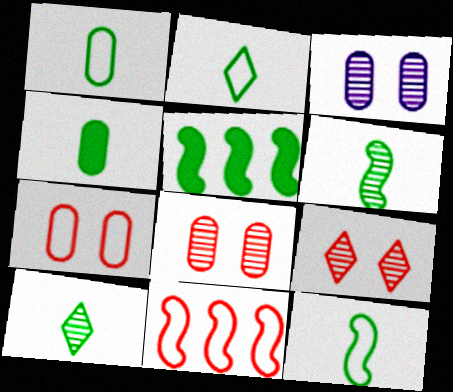[[1, 2, 12], 
[2, 4, 6], 
[4, 10, 12]]